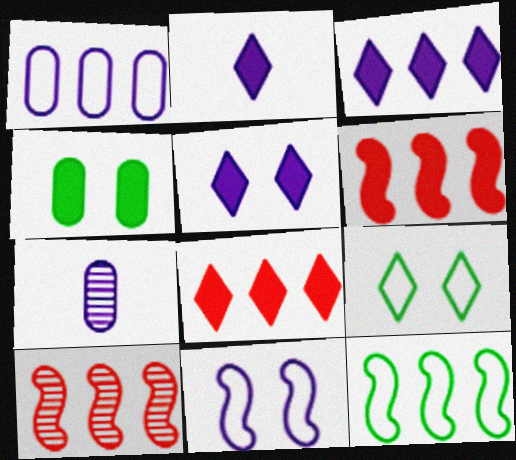[[2, 3, 5], 
[2, 4, 6], 
[3, 7, 11], 
[6, 7, 9]]